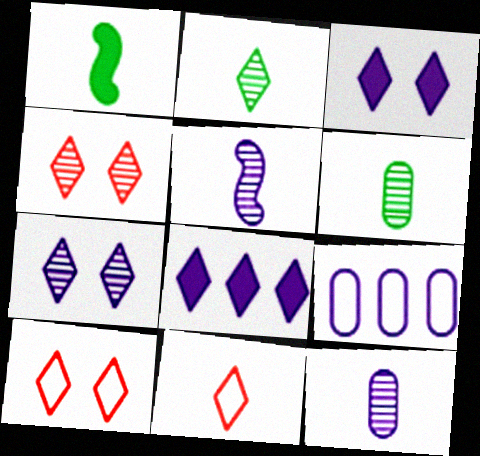[[1, 4, 9], 
[1, 11, 12], 
[2, 8, 10], 
[3, 5, 9]]